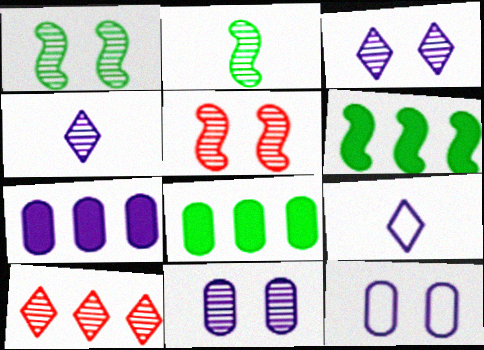[[2, 10, 11], 
[5, 8, 9]]